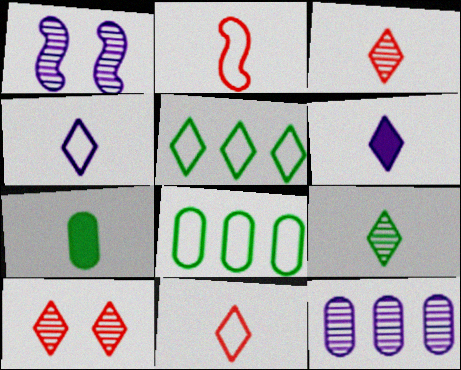[[5, 6, 10], 
[6, 9, 11]]